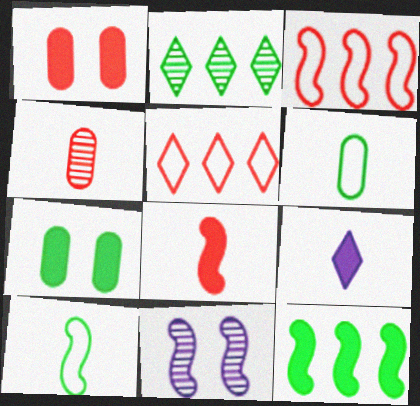[[1, 9, 12], 
[2, 4, 11], 
[2, 7, 10], 
[4, 9, 10]]